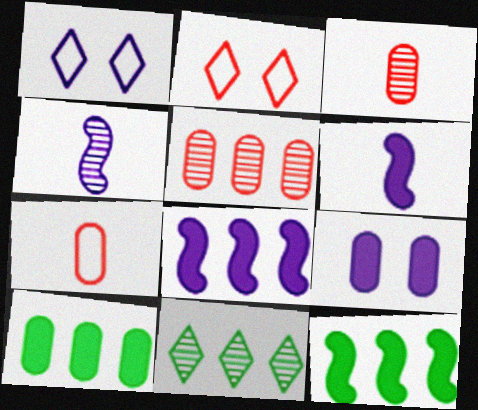[[1, 3, 12], 
[2, 4, 10]]